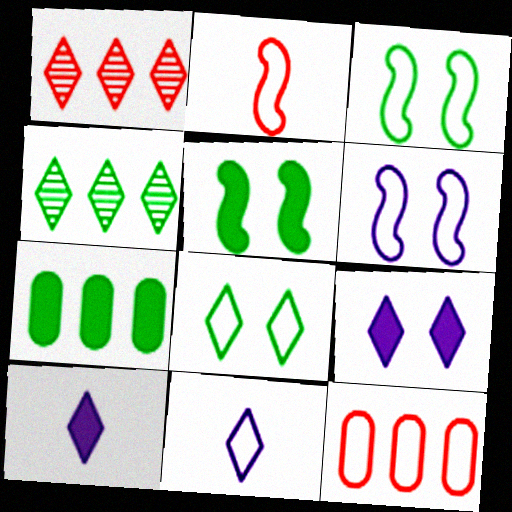[[1, 8, 10], 
[3, 11, 12]]